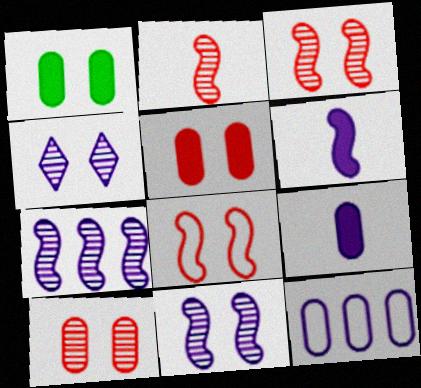[[1, 4, 8], 
[4, 6, 12]]